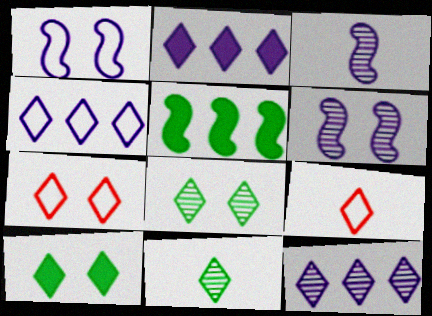[[2, 4, 12], 
[2, 7, 11], 
[2, 8, 9], 
[9, 10, 12]]